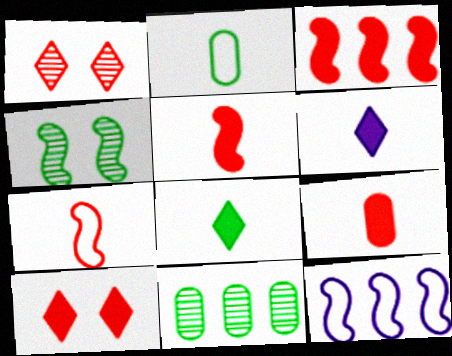[[3, 9, 10], 
[4, 5, 12]]